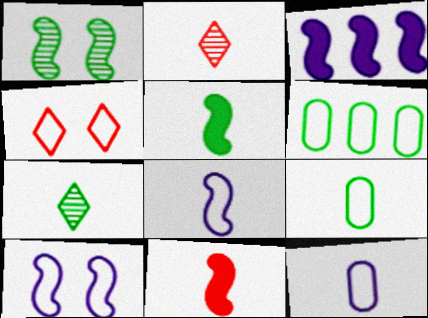[[2, 5, 12], 
[4, 6, 8], 
[5, 7, 9], 
[7, 11, 12]]